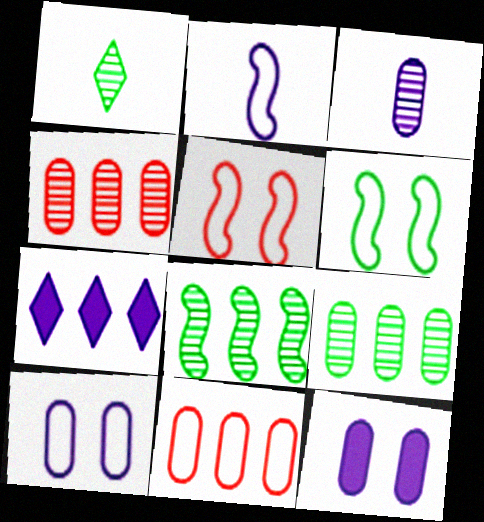[[7, 8, 11]]